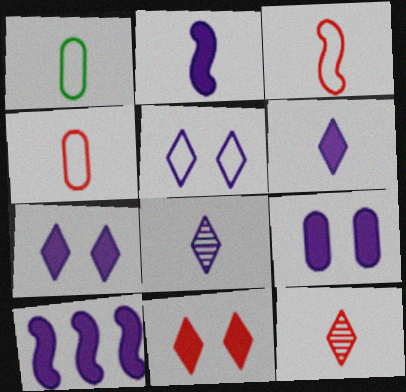[[1, 2, 12], 
[6, 9, 10]]